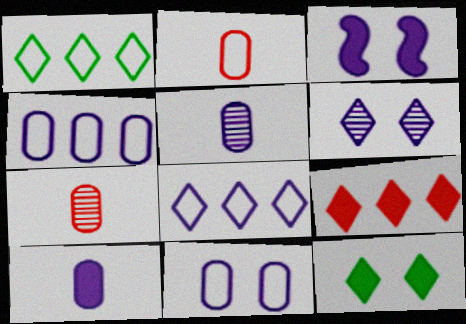[[1, 3, 7], 
[3, 5, 8], 
[3, 6, 11]]